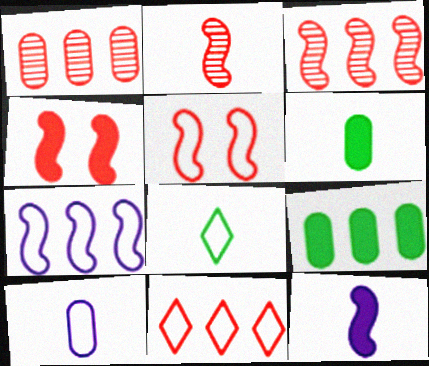[]